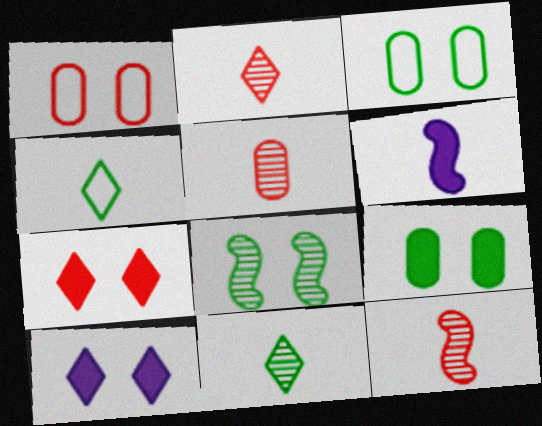[[1, 8, 10], 
[2, 5, 12], 
[4, 5, 6]]